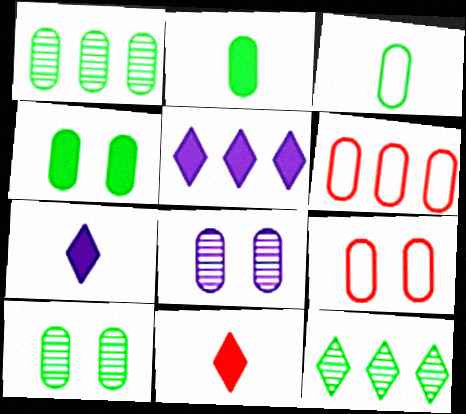[[1, 3, 4], 
[2, 6, 8], 
[4, 8, 9]]